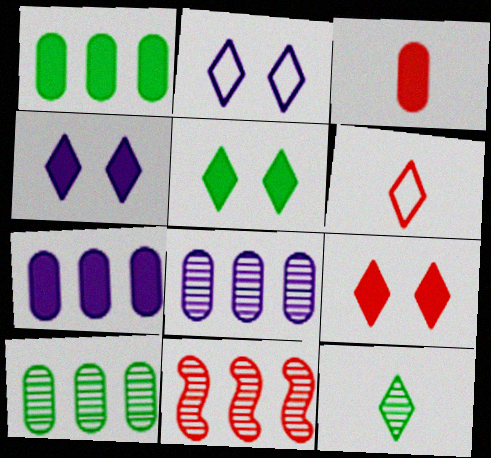[[4, 5, 9]]